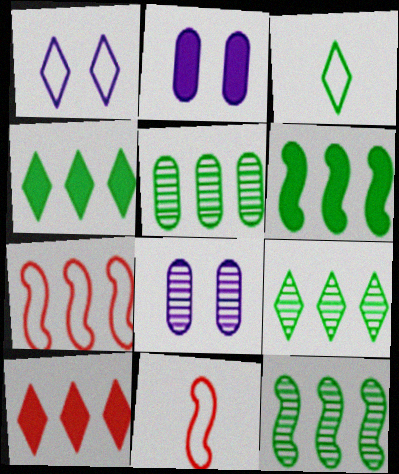[[2, 9, 11], 
[4, 8, 11], 
[5, 9, 12]]